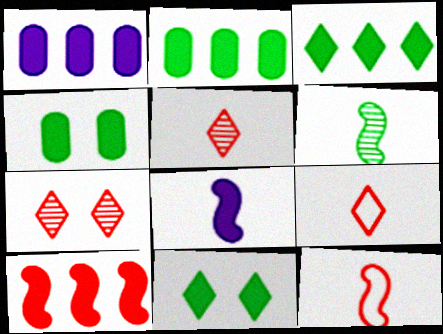[[1, 3, 10], 
[6, 8, 12]]